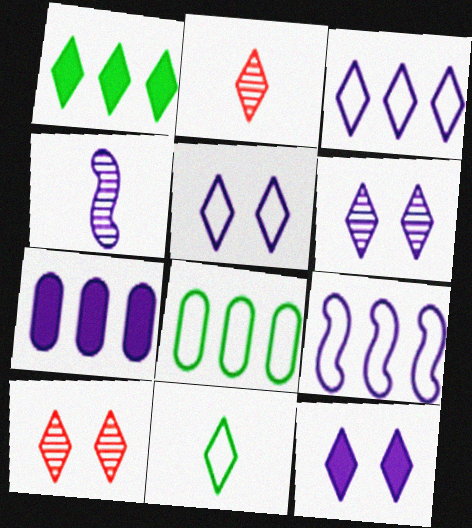[[1, 2, 5], 
[4, 5, 7], 
[5, 6, 12]]